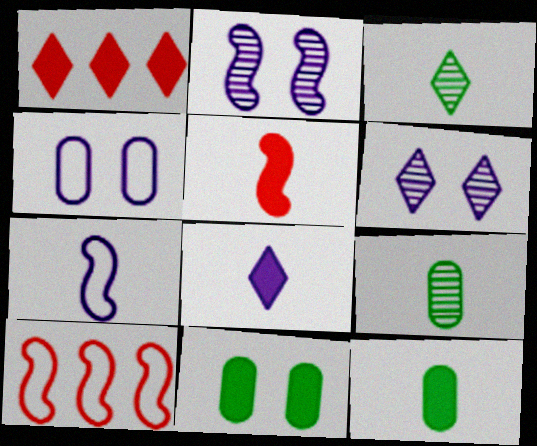[[5, 8, 12], 
[6, 10, 12]]